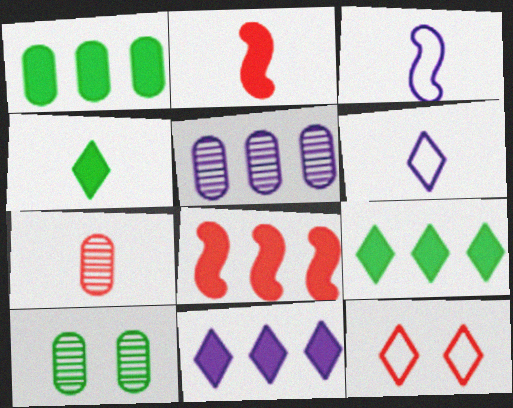[[1, 8, 11], 
[3, 4, 7], 
[5, 7, 10], 
[6, 8, 10], 
[7, 8, 12]]